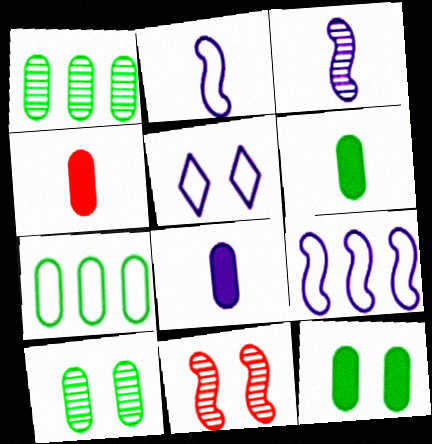[[4, 6, 8], 
[5, 11, 12], 
[6, 7, 10]]